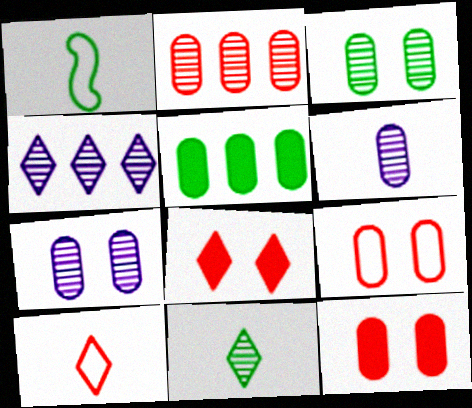[[1, 4, 12], 
[2, 3, 6], 
[5, 6, 9]]